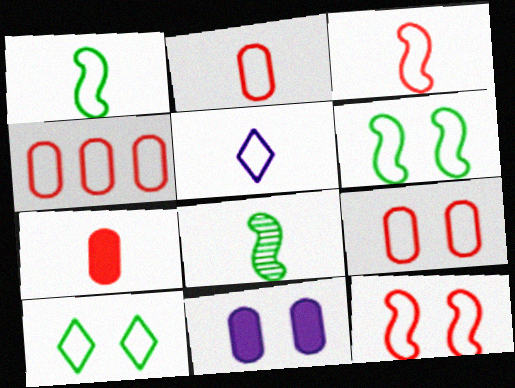[[1, 2, 5], 
[2, 4, 9], 
[4, 5, 6], 
[5, 7, 8]]